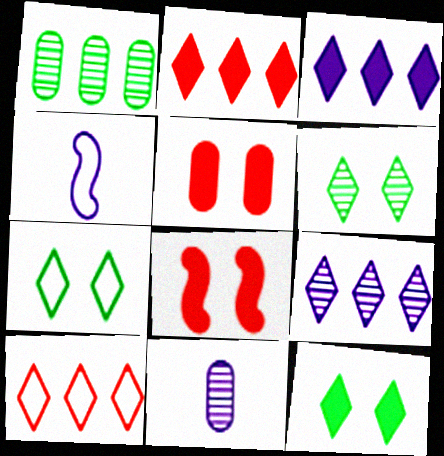[[6, 7, 12]]